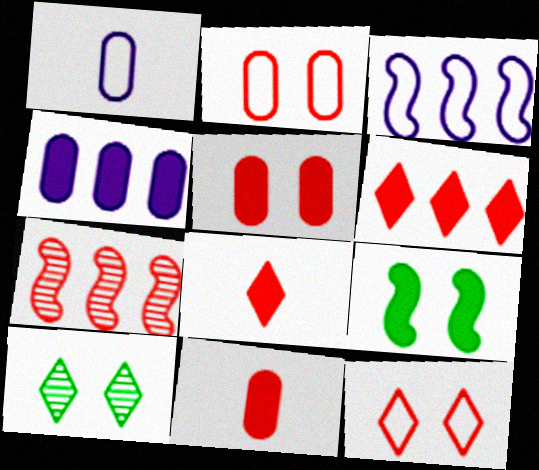[[2, 7, 8], 
[3, 10, 11], 
[4, 8, 9], 
[7, 11, 12]]